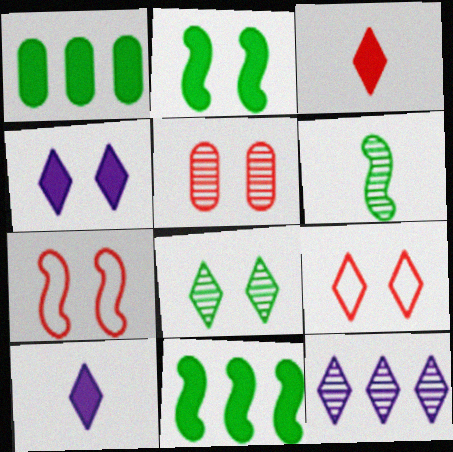[[4, 8, 9], 
[5, 6, 12]]